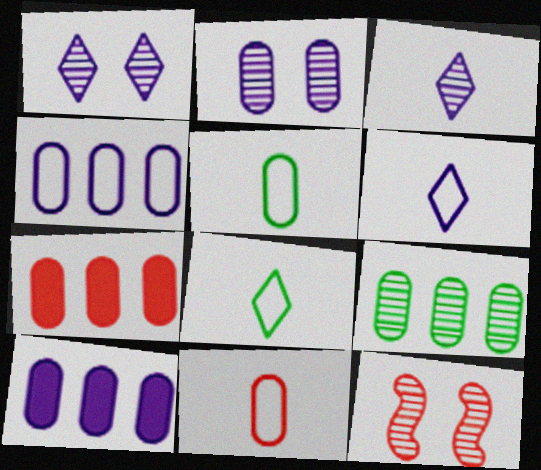[[2, 5, 7], 
[3, 9, 12], 
[4, 7, 9], 
[8, 10, 12]]